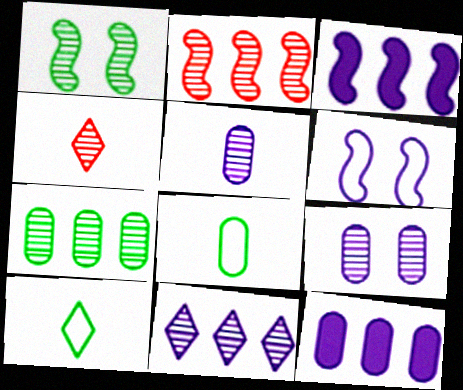[[2, 7, 11]]